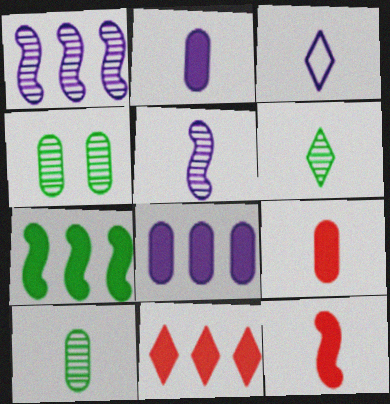[[2, 3, 5], 
[3, 10, 12], 
[7, 8, 11]]